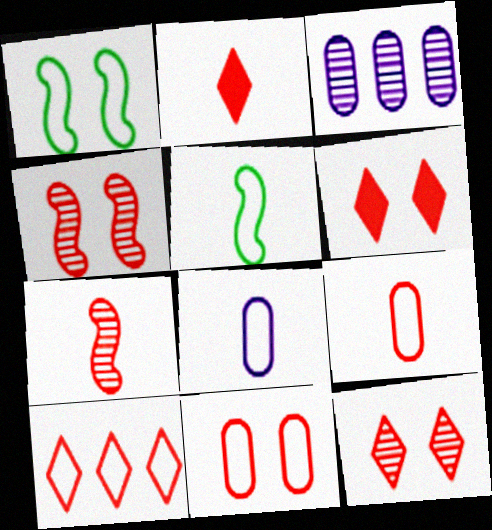[[1, 2, 3], 
[1, 8, 10], 
[2, 7, 9], 
[2, 10, 12], 
[3, 5, 6], 
[4, 6, 11]]